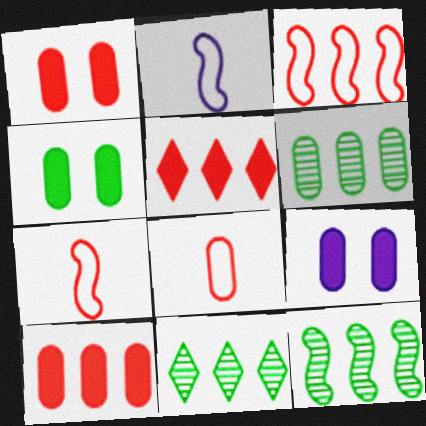[[1, 2, 11], 
[1, 4, 9], 
[6, 8, 9], 
[6, 11, 12], 
[7, 9, 11]]